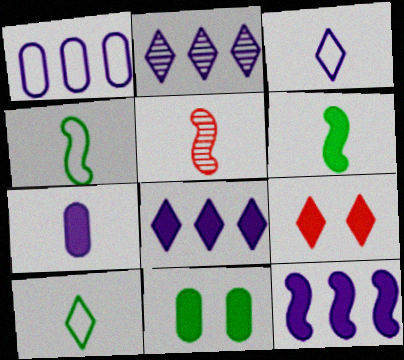[[1, 2, 12], 
[2, 9, 10], 
[5, 7, 10]]